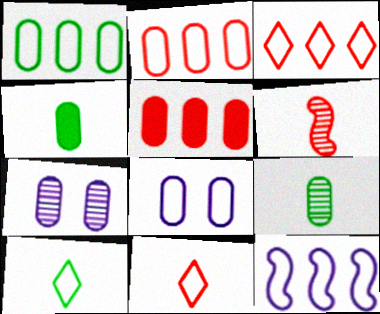[[1, 3, 12], 
[2, 4, 7], 
[5, 8, 9]]